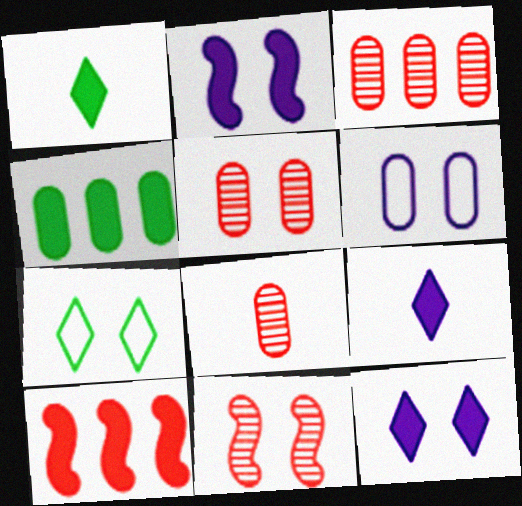[[2, 5, 7], 
[3, 5, 8], 
[4, 6, 8]]